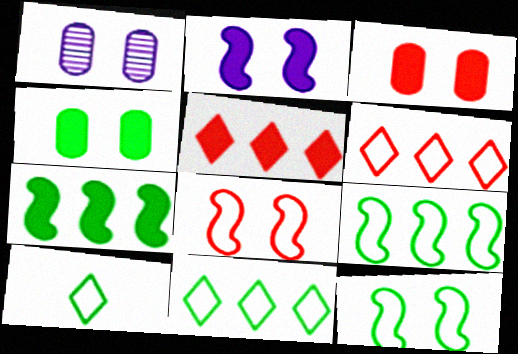[]